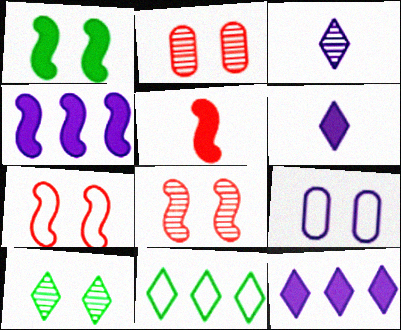[[1, 4, 5], 
[3, 4, 9]]